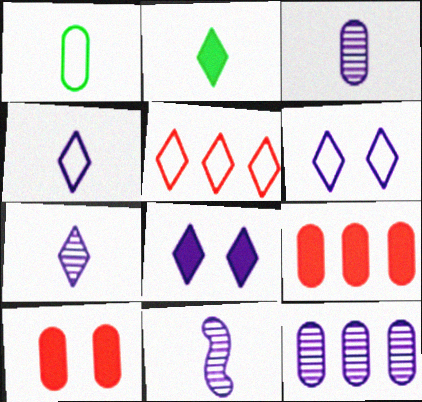[[1, 10, 12], 
[3, 7, 11]]